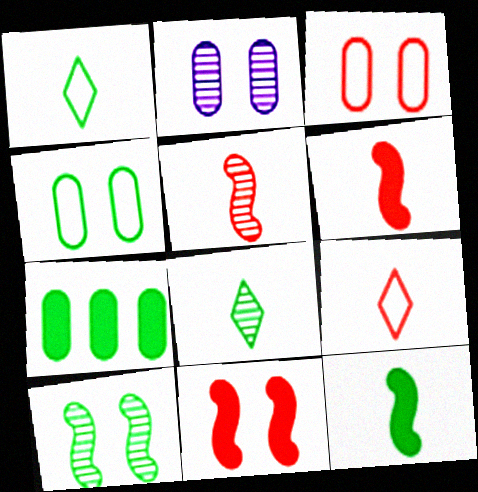[[1, 7, 10]]